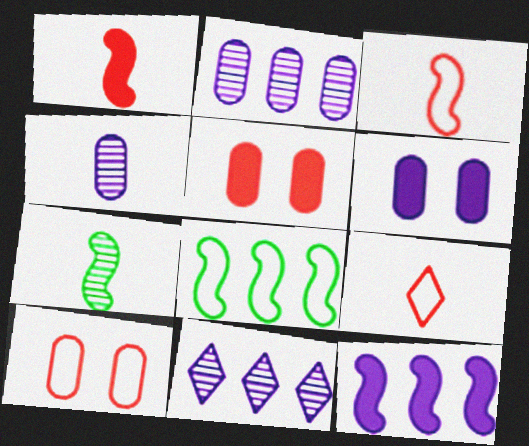[]